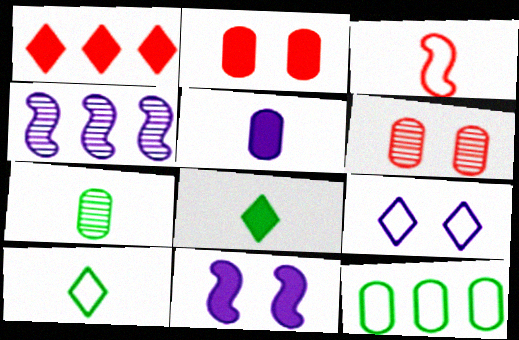[[1, 3, 6], 
[1, 4, 12], 
[2, 4, 10], 
[3, 9, 12], 
[4, 5, 9], 
[5, 6, 12]]